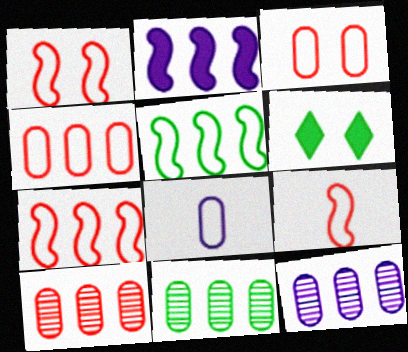[[1, 7, 9], 
[6, 9, 12], 
[10, 11, 12]]